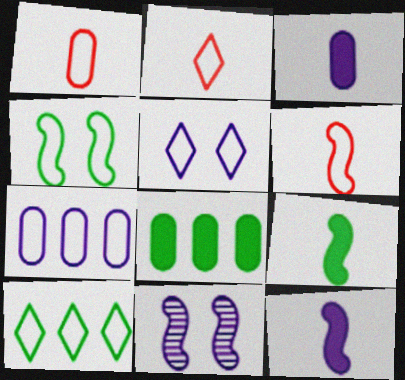[[1, 2, 6], 
[2, 4, 7], 
[2, 5, 10], 
[2, 8, 11]]